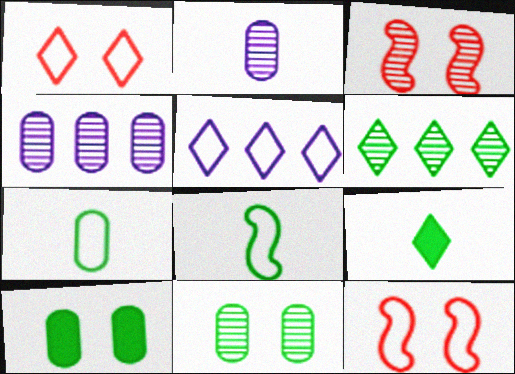[[2, 3, 6], 
[4, 9, 12], 
[5, 7, 12], 
[6, 8, 10]]